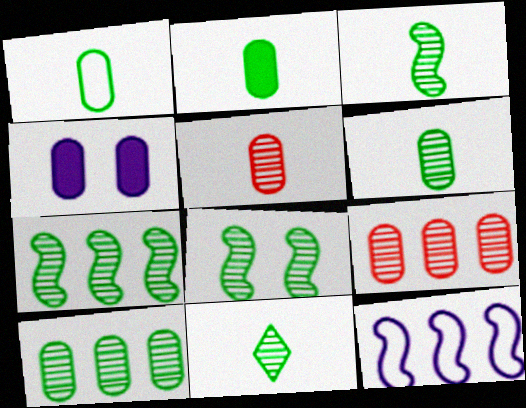[[1, 2, 6], 
[1, 4, 9], 
[3, 6, 11], 
[3, 7, 8], 
[8, 10, 11]]